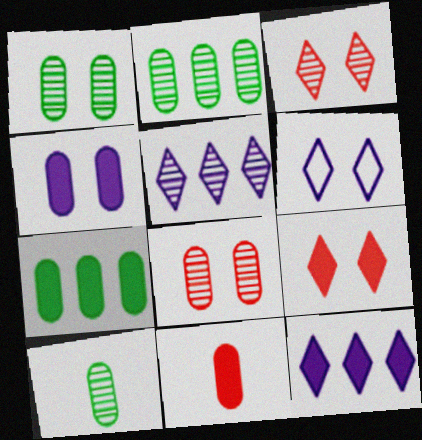[[1, 2, 10], 
[4, 7, 11]]